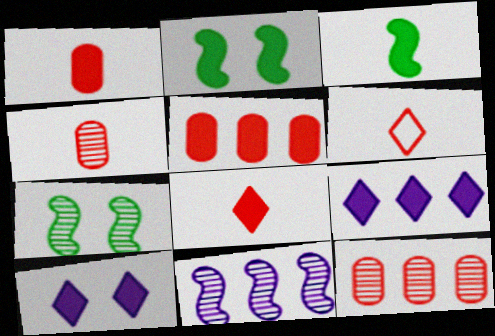[[1, 2, 9], 
[3, 5, 10]]